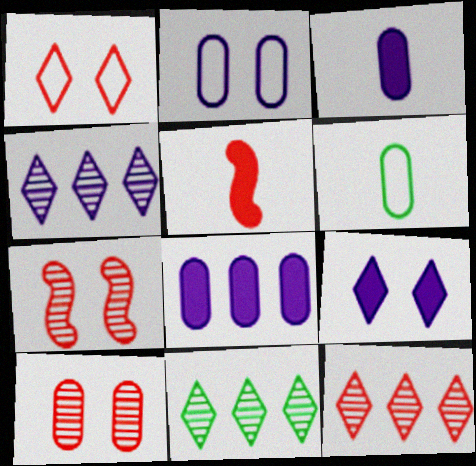[[2, 5, 11], 
[4, 11, 12], 
[6, 8, 10]]